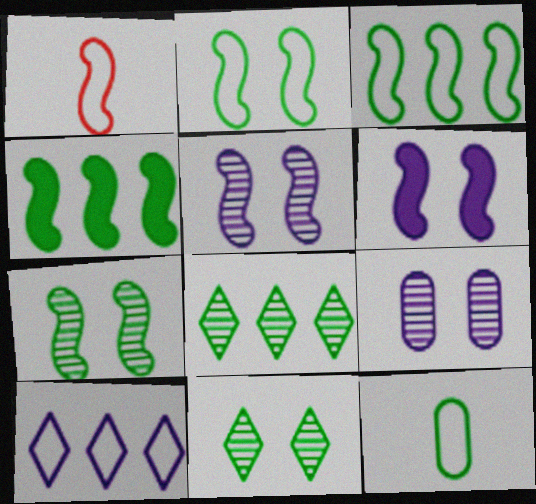[[1, 4, 5], 
[4, 11, 12]]